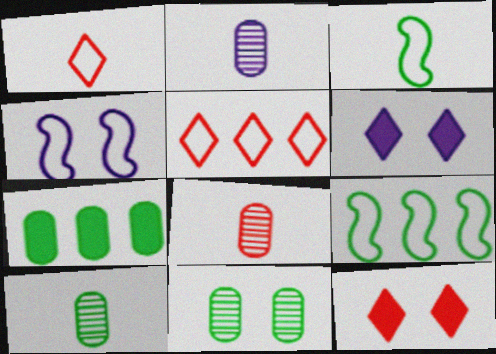[[2, 8, 10], 
[2, 9, 12], 
[4, 11, 12], 
[6, 8, 9]]